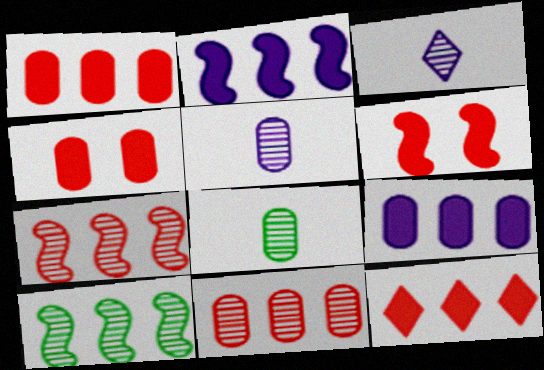[]